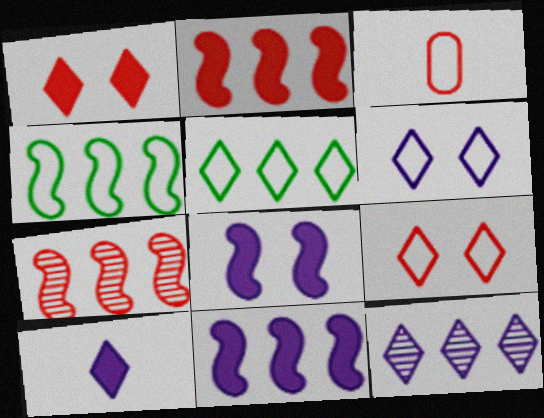[[1, 3, 7], 
[3, 4, 6], 
[4, 7, 11], 
[6, 10, 12]]